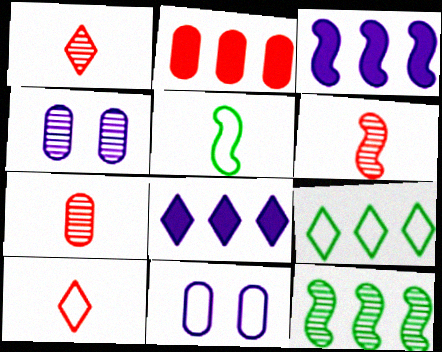[[1, 4, 12], 
[1, 6, 7]]